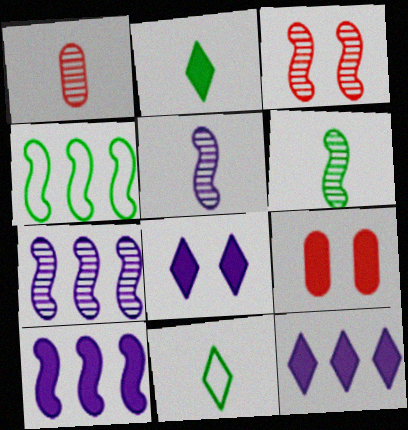[[1, 4, 8], 
[2, 9, 10], 
[3, 6, 7], 
[7, 9, 11]]